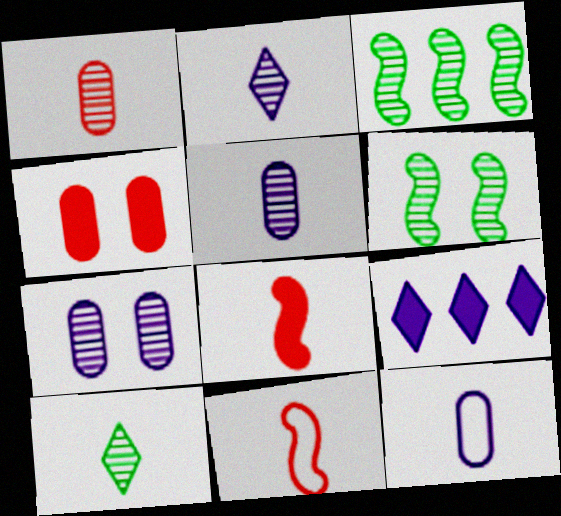[[8, 10, 12]]